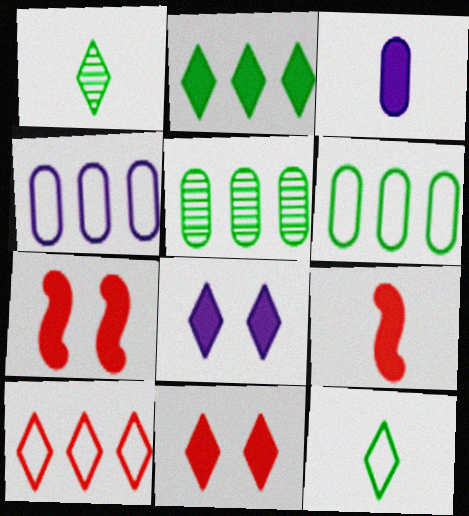[[1, 4, 7], 
[1, 8, 10], 
[2, 3, 7]]